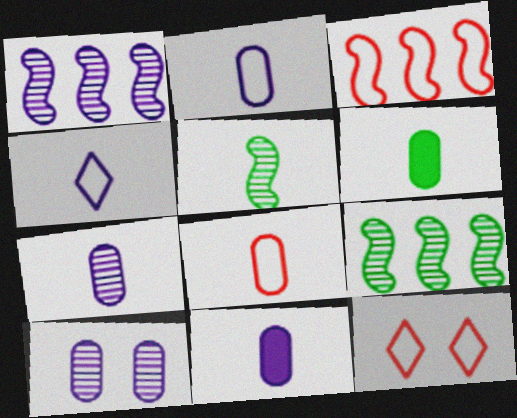[[1, 6, 12], 
[2, 7, 11], 
[3, 8, 12], 
[6, 7, 8], 
[9, 11, 12]]